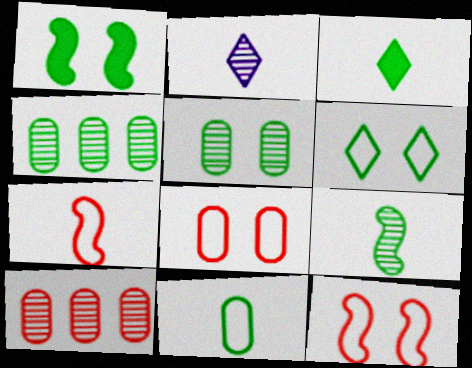[[1, 5, 6], 
[3, 9, 11]]